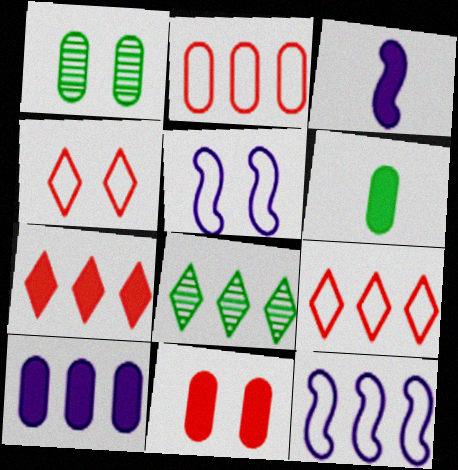[[1, 3, 9], 
[6, 10, 11]]